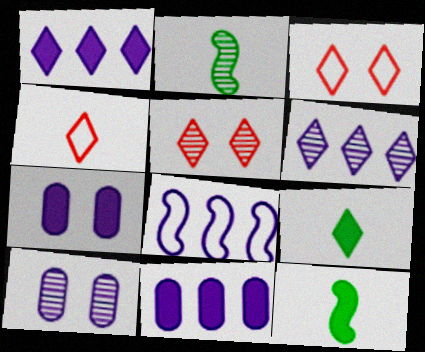[[2, 3, 11], 
[3, 6, 9], 
[6, 8, 11]]